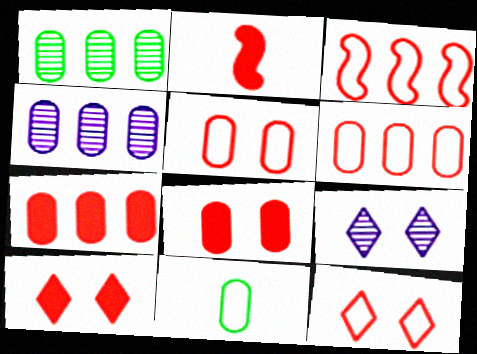[[2, 7, 10], 
[4, 8, 11]]